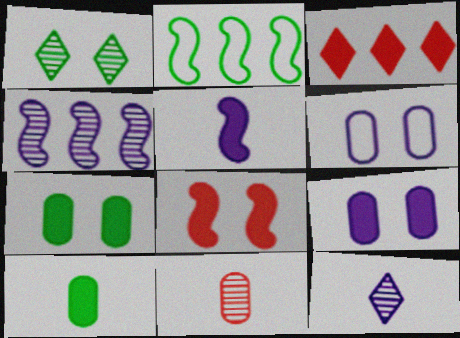[[1, 2, 10], 
[1, 4, 11], 
[1, 6, 8], 
[3, 5, 7]]